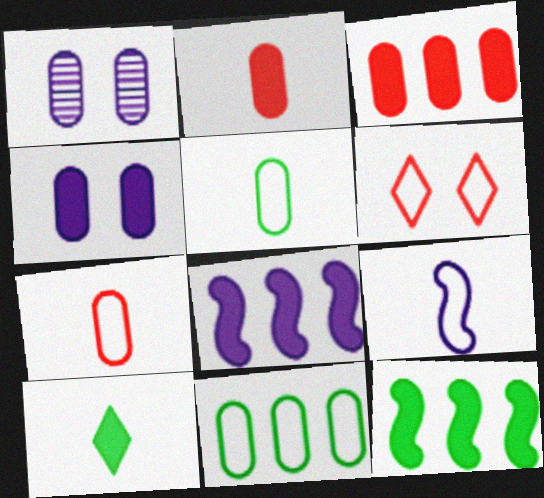[[1, 2, 11], 
[1, 3, 5], 
[6, 9, 11]]